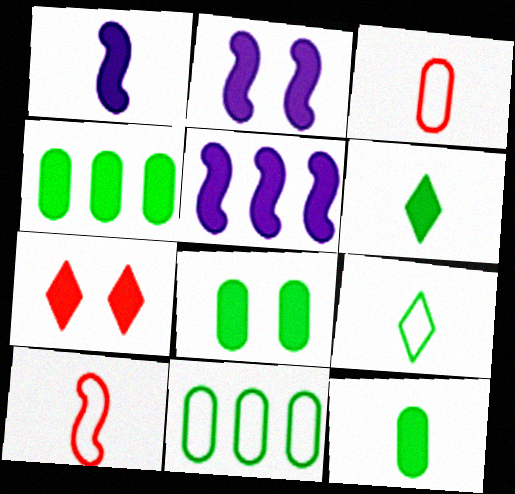[[1, 2, 5], 
[1, 4, 7], 
[2, 7, 8], 
[4, 8, 12], 
[5, 7, 12]]